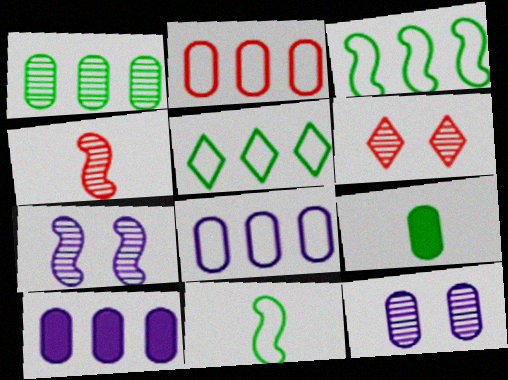[[1, 2, 10], 
[2, 9, 12], 
[6, 10, 11]]